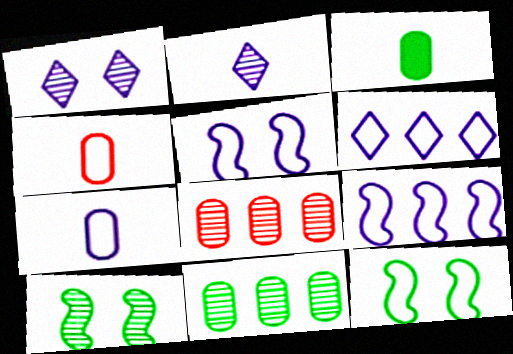[[2, 8, 10], 
[4, 6, 12], 
[5, 6, 7]]